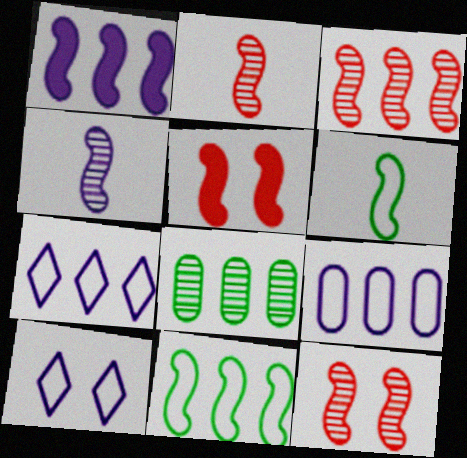[[1, 3, 11], 
[1, 6, 12], 
[2, 3, 12], 
[4, 5, 11]]